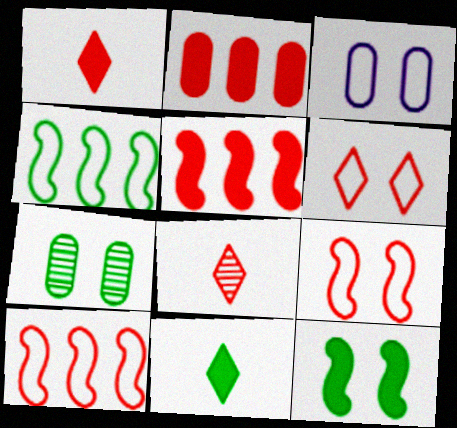[[2, 8, 9], 
[4, 7, 11]]